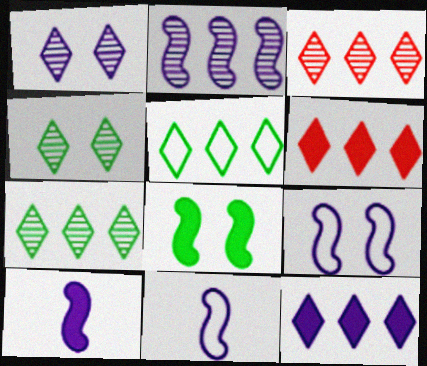[[2, 9, 10], 
[3, 5, 12]]